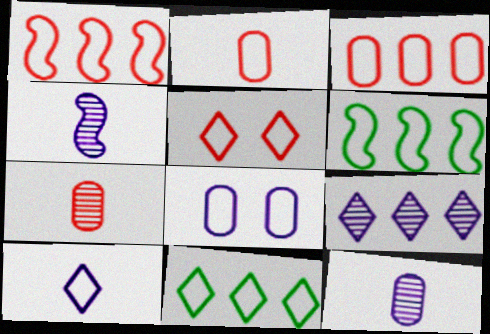[[1, 2, 5], 
[5, 10, 11]]